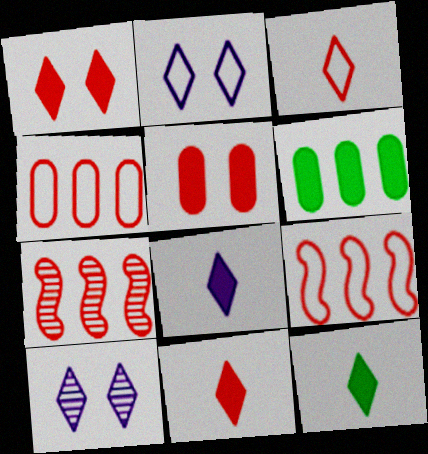[[3, 5, 7], 
[8, 11, 12]]